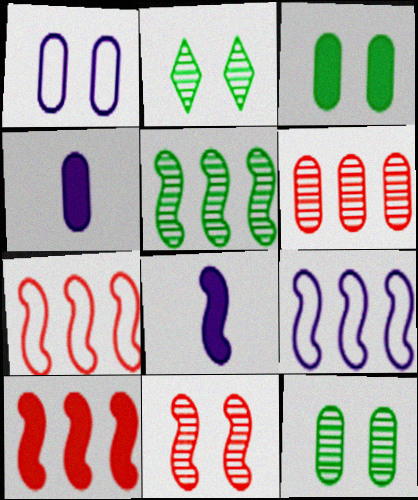[[2, 4, 7], 
[5, 9, 10]]